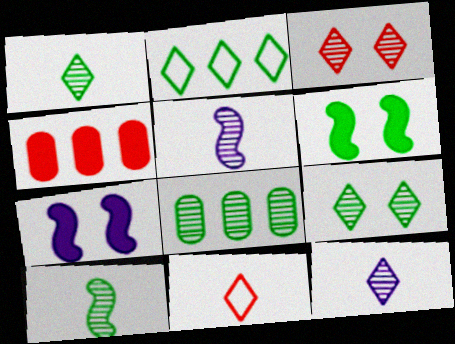[[3, 5, 8], 
[7, 8, 11], 
[8, 9, 10]]